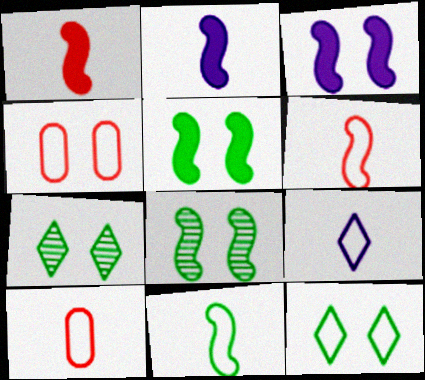[[3, 4, 7], 
[9, 10, 11]]